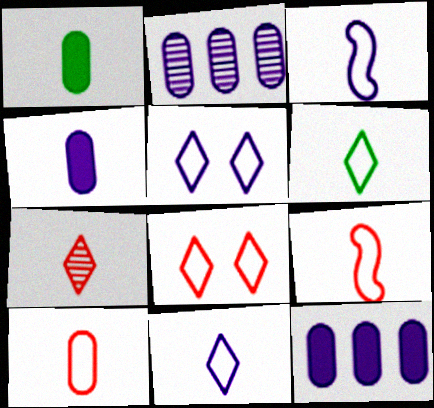[[1, 3, 7], 
[3, 6, 10]]